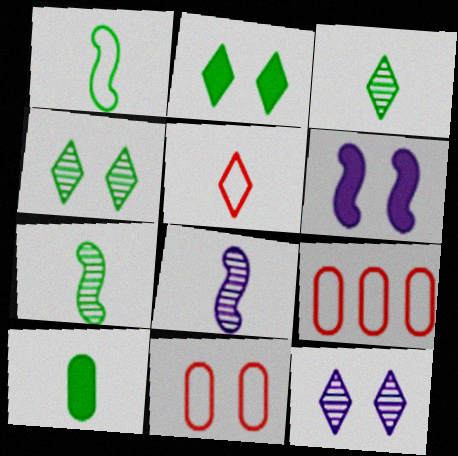[[1, 3, 10], 
[2, 8, 9], 
[3, 6, 9], 
[4, 6, 11], 
[5, 8, 10]]